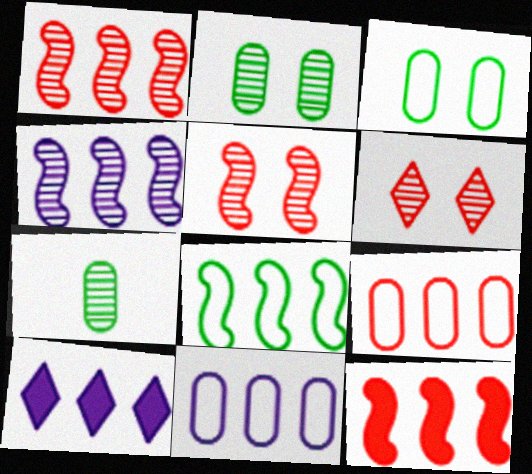[[4, 6, 7], 
[4, 8, 12], 
[4, 10, 11]]